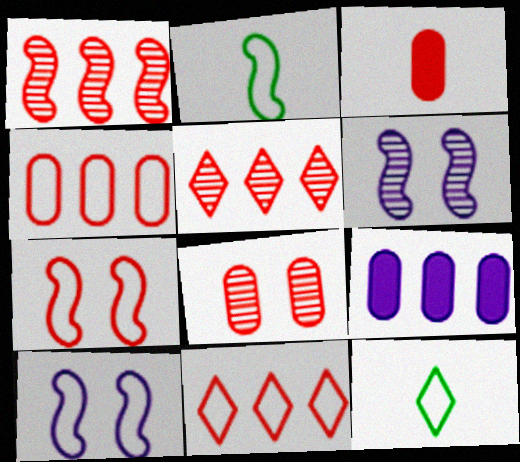[[3, 4, 8], 
[3, 5, 7], 
[4, 10, 12]]